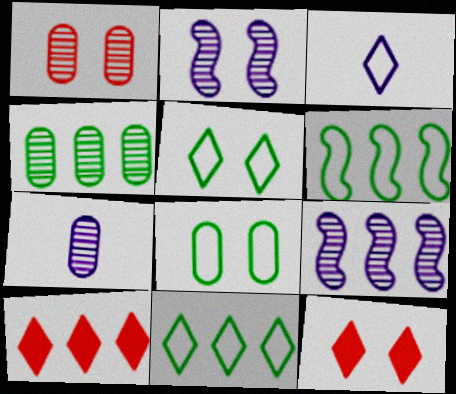[[1, 4, 7], 
[2, 8, 12], 
[6, 7, 12]]